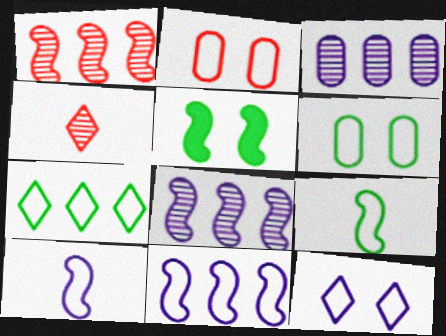[[1, 5, 10], 
[2, 7, 10], 
[6, 7, 9]]